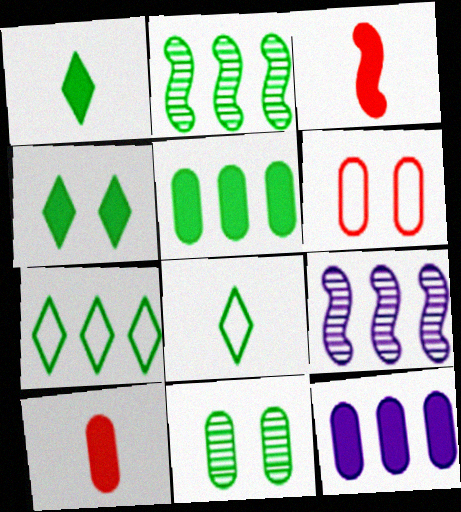[[1, 6, 9], 
[2, 5, 7], 
[3, 4, 12]]